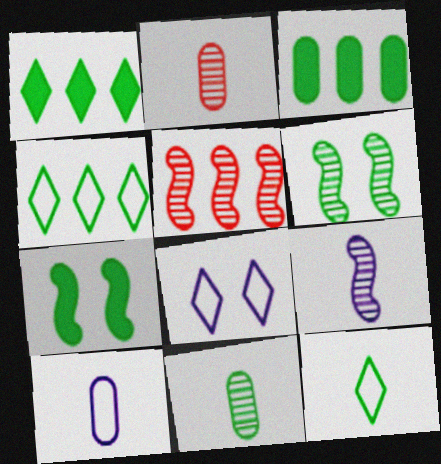[[3, 6, 12], 
[4, 7, 11], 
[5, 6, 9]]